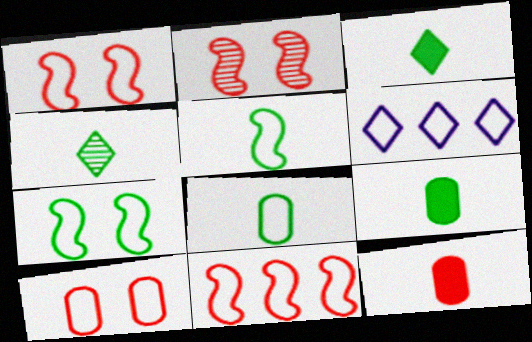[[1, 6, 8], 
[2, 6, 9], 
[4, 5, 9], 
[5, 6, 10]]